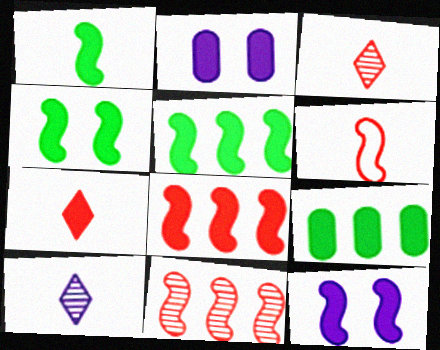[[1, 4, 5], 
[1, 8, 12], 
[2, 5, 7], 
[7, 9, 12]]